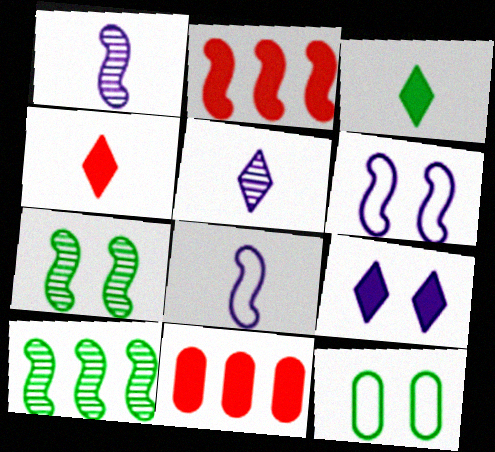[[2, 5, 12], 
[2, 7, 8], 
[3, 10, 12]]